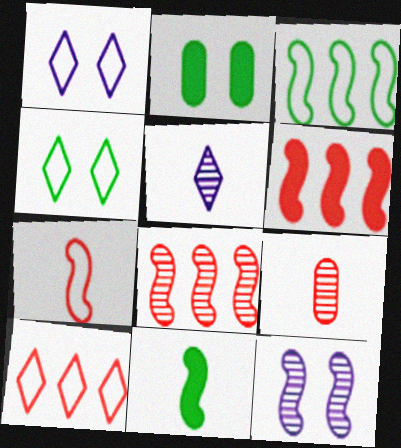[]